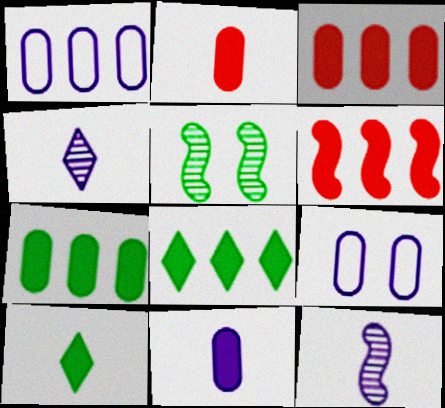[]